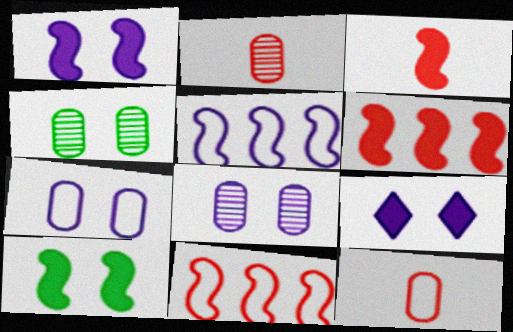[]